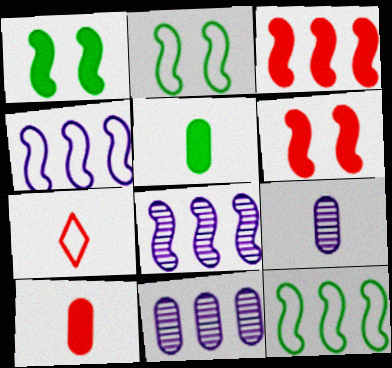[[1, 7, 11], 
[3, 8, 12]]